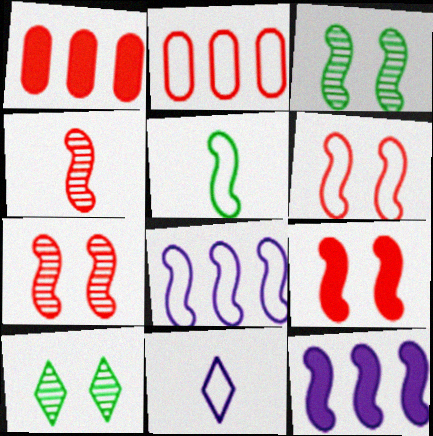[[1, 3, 11], 
[5, 6, 8], 
[5, 7, 12], 
[6, 7, 9]]